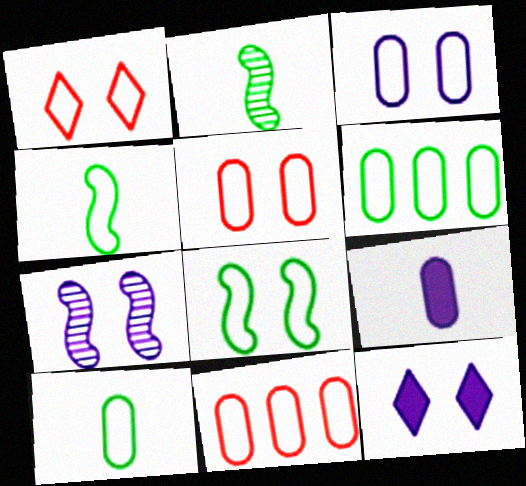[[1, 3, 8], 
[2, 11, 12], 
[3, 7, 12], 
[3, 10, 11]]